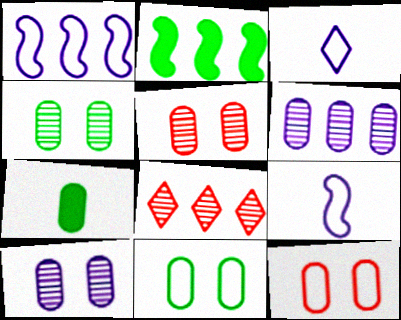[[2, 3, 5], 
[4, 5, 10], 
[6, 7, 12]]